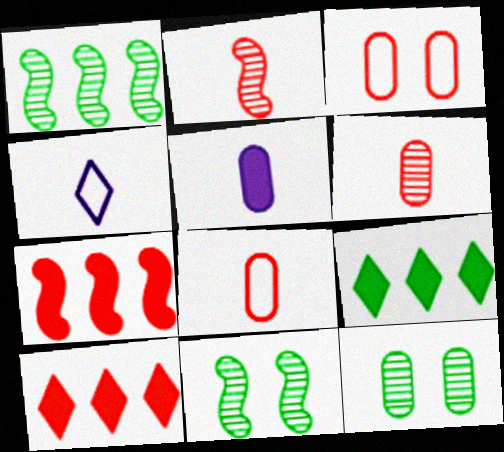[[2, 3, 10], 
[4, 7, 12]]